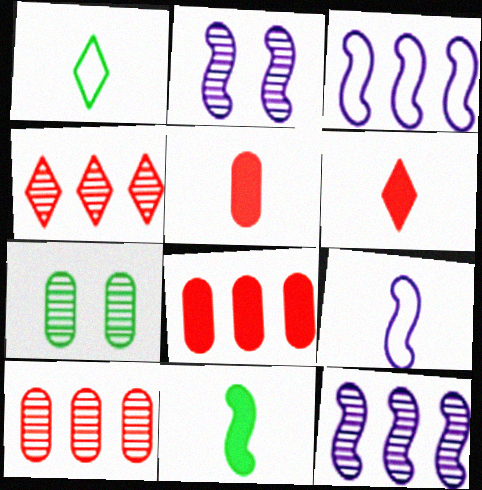[[1, 2, 8], 
[3, 6, 7]]